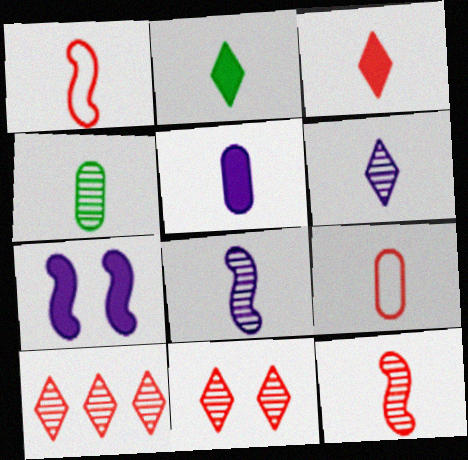[[2, 8, 9], 
[3, 9, 12], 
[4, 5, 9], 
[4, 6, 12]]